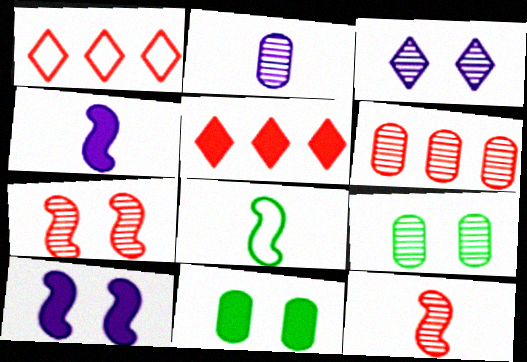[[1, 4, 9], 
[2, 6, 9], 
[3, 7, 9], 
[4, 5, 11], 
[4, 8, 12]]